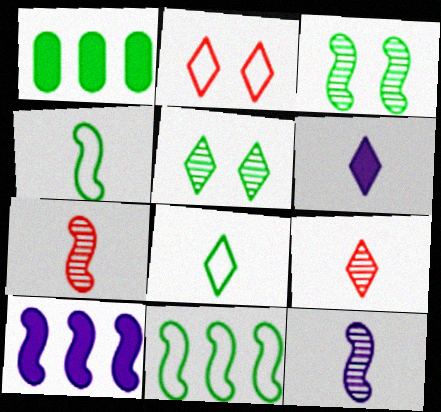[[1, 2, 12], 
[1, 3, 8], 
[1, 4, 5], 
[6, 8, 9]]